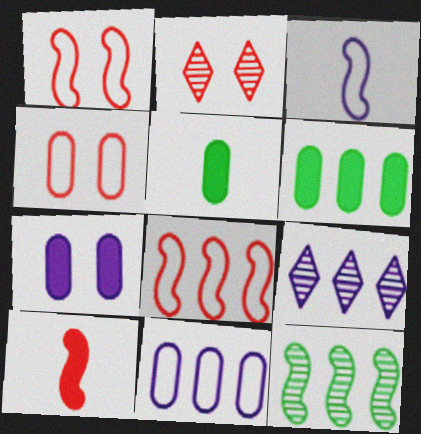[[1, 5, 9], 
[2, 3, 6], 
[3, 7, 9], 
[6, 8, 9]]